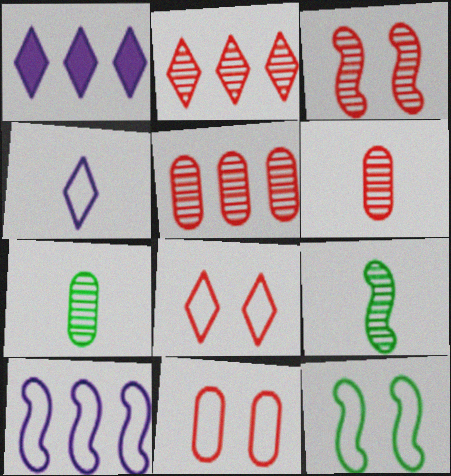[[1, 6, 12], 
[1, 9, 11], 
[2, 3, 6]]